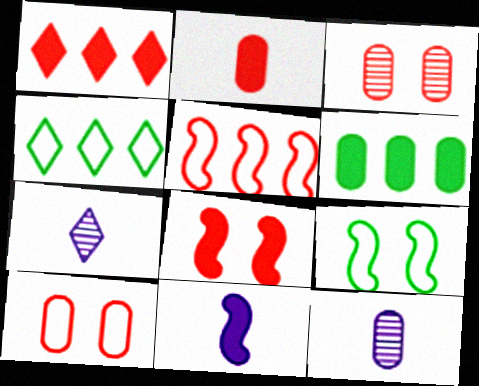[[1, 2, 8], 
[1, 9, 12], 
[3, 4, 11], 
[4, 8, 12], 
[6, 10, 12]]